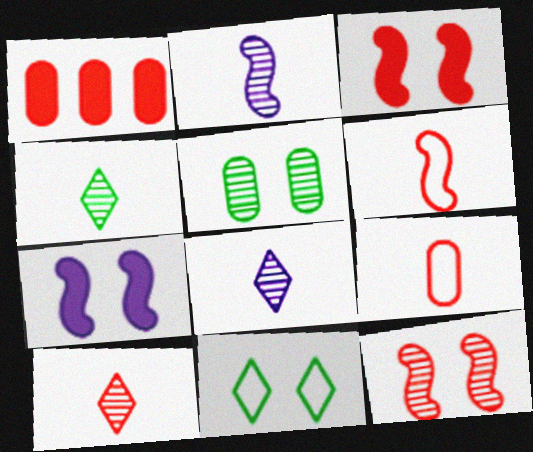[[1, 2, 11], 
[4, 8, 10]]